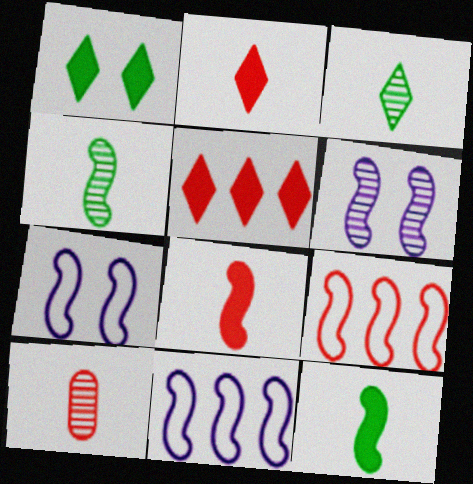[[1, 10, 11], 
[6, 9, 12]]